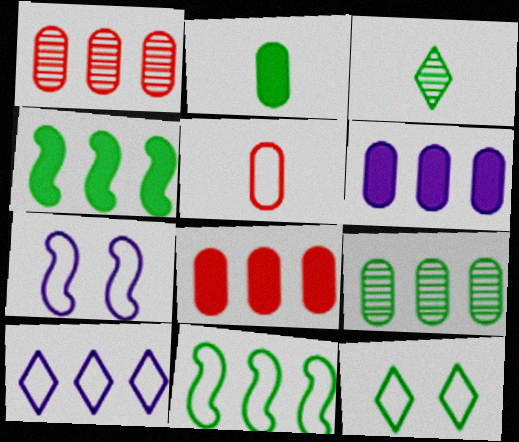[[1, 4, 10], 
[3, 7, 8]]